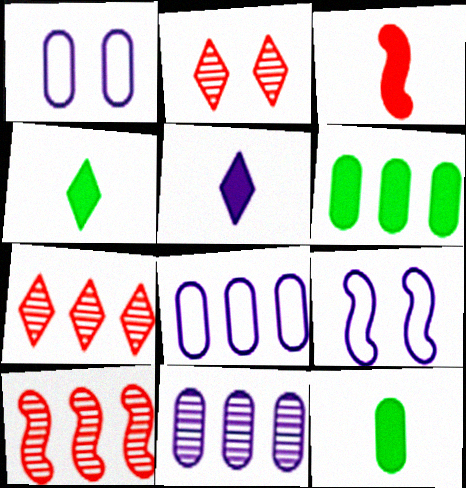[[1, 4, 10], 
[3, 5, 12], 
[5, 9, 11], 
[7, 9, 12]]